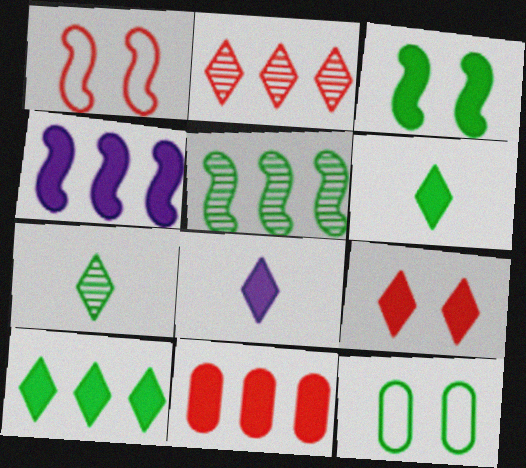[[3, 8, 11], 
[4, 10, 11], 
[5, 6, 12], 
[8, 9, 10]]